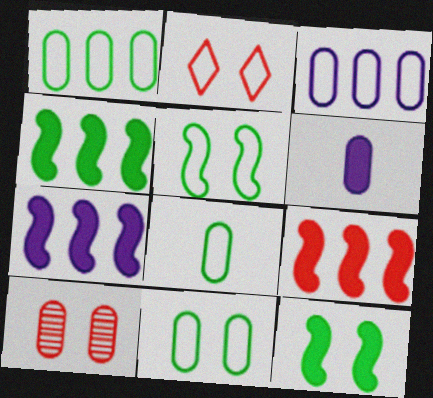[[1, 6, 10], 
[1, 8, 11], 
[4, 7, 9]]